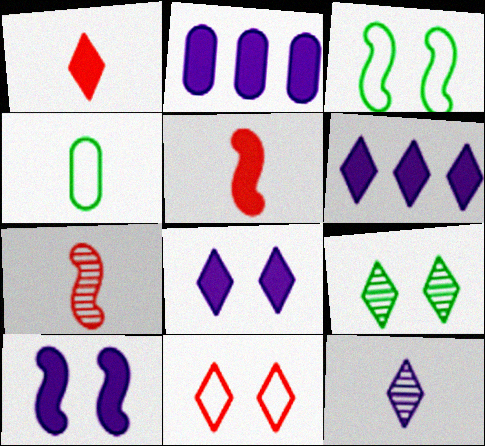[[4, 5, 12], 
[8, 9, 11]]